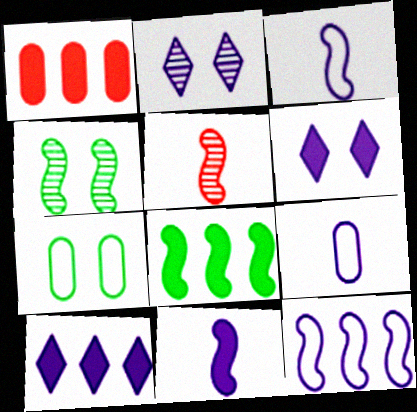[[1, 8, 10], 
[5, 7, 10]]